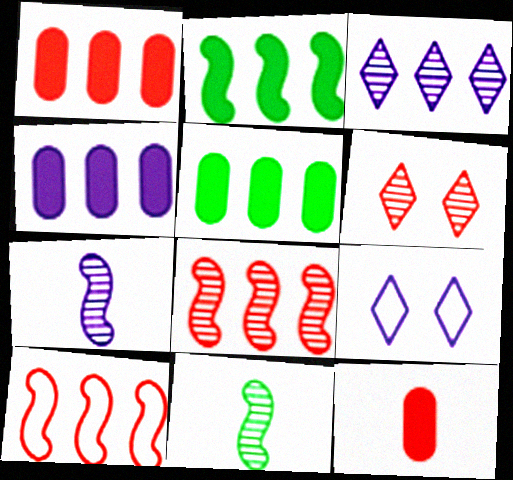[[1, 4, 5], 
[1, 9, 11], 
[3, 5, 10], 
[4, 7, 9], 
[6, 10, 12]]